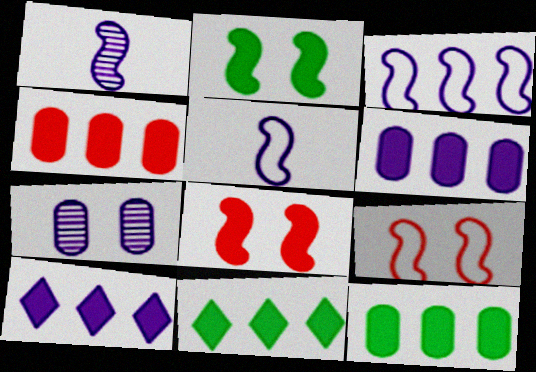[[4, 6, 12], 
[5, 7, 10]]